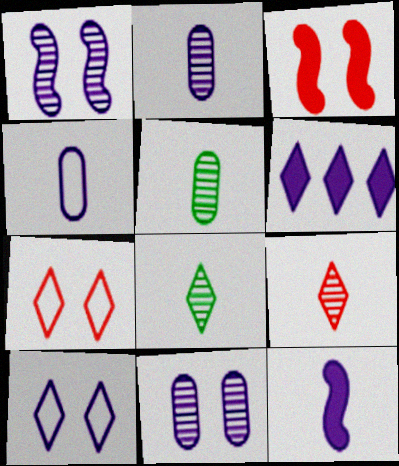[[1, 4, 6], 
[6, 7, 8]]